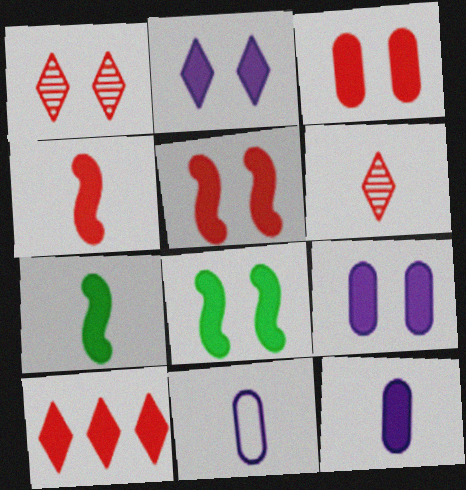[[2, 3, 8], 
[3, 4, 10], 
[6, 7, 11], 
[7, 9, 10], 
[8, 10, 12]]